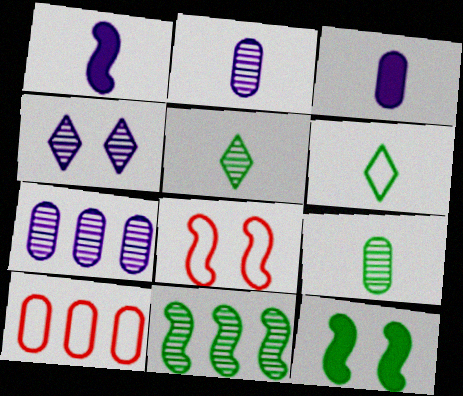[[1, 8, 11]]